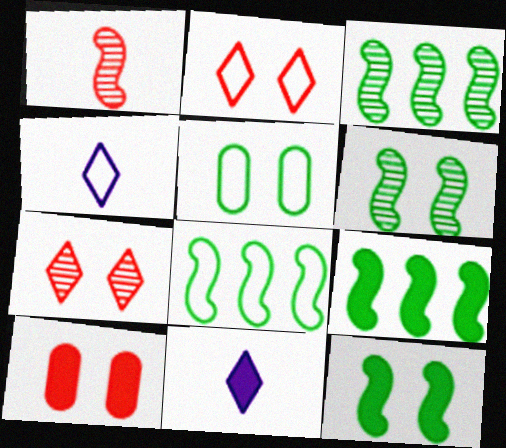[[3, 4, 10], 
[3, 8, 9], 
[9, 10, 11]]